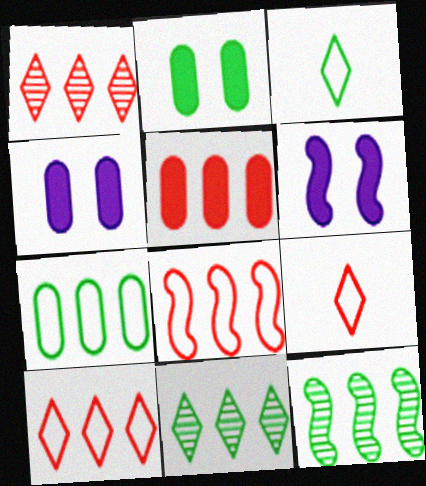[[1, 5, 8], 
[2, 3, 12], 
[4, 9, 12]]